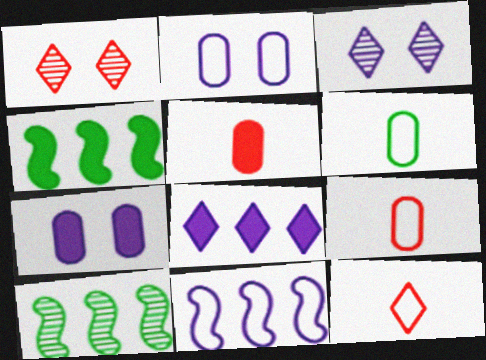[[3, 4, 9], 
[7, 10, 12]]